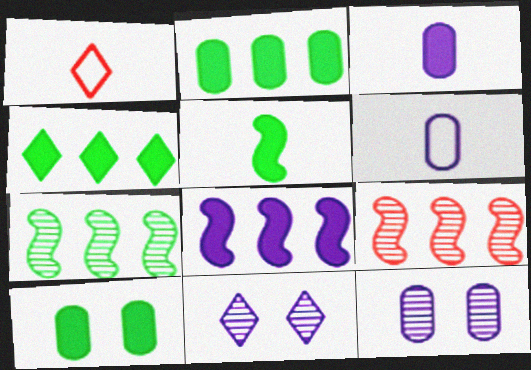[[1, 4, 11], 
[4, 5, 10], 
[6, 8, 11]]